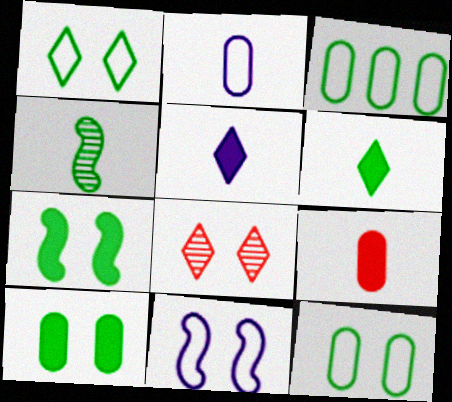[[8, 10, 11]]